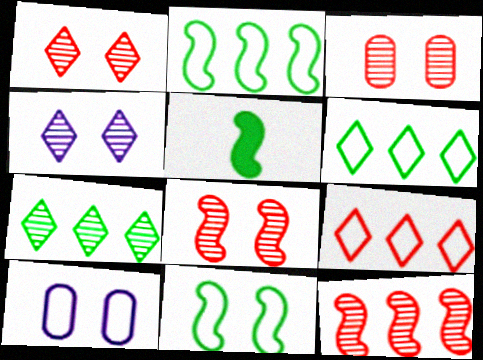[[1, 3, 8]]